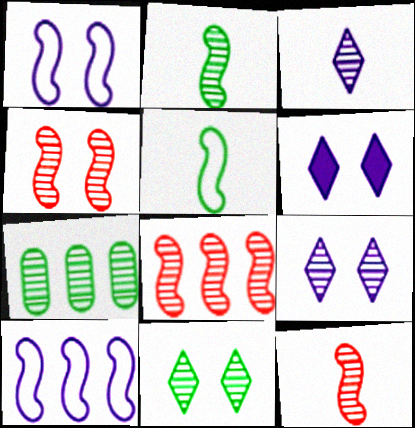[[2, 7, 11], 
[3, 4, 7], 
[4, 8, 12], 
[7, 9, 12]]